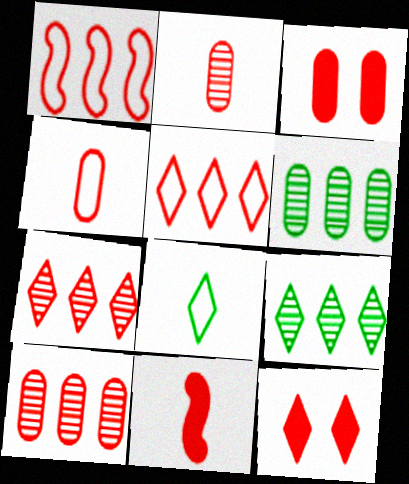[[1, 2, 12], 
[3, 4, 10]]